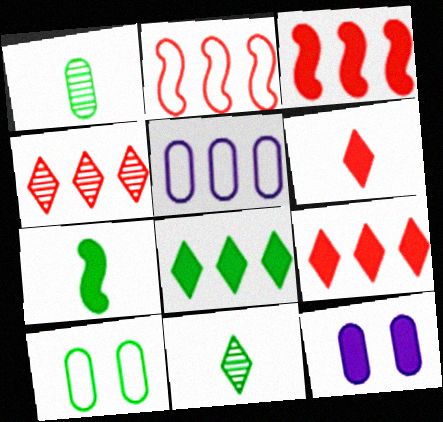[[2, 11, 12], 
[7, 9, 12]]